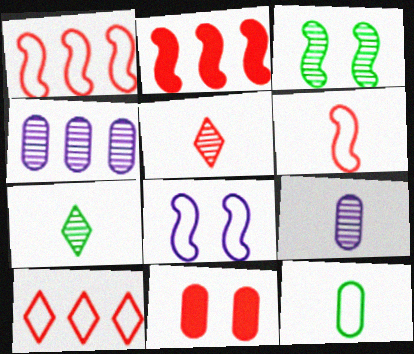[[1, 5, 11], 
[3, 4, 5], 
[4, 11, 12], 
[8, 10, 12]]